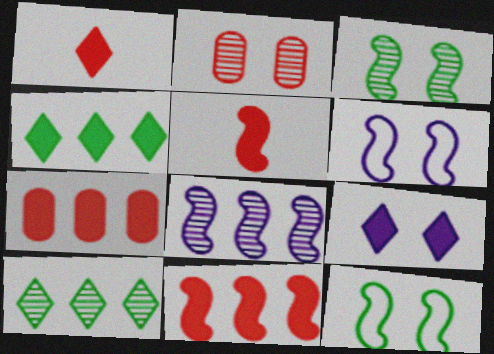[[1, 4, 9], 
[2, 9, 12], 
[5, 8, 12]]